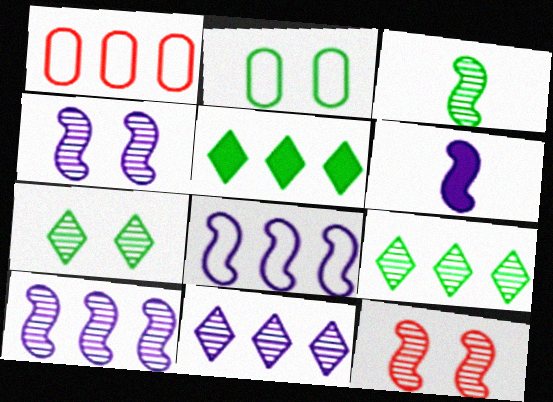[[1, 5, 10], 
[1, 6, 7], 
[2, 3, 5], 
[3, 10, 12], 
[4, 6, 8]]